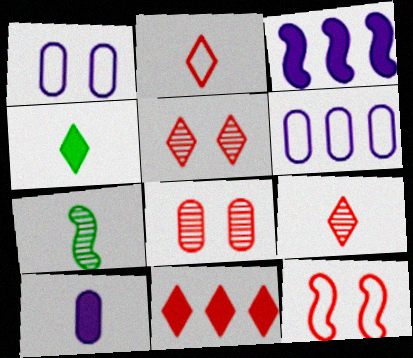[[1, 7, 11], 
[2, 5, 11], 
[2, 7, 10], 
[3, 7, 12]]